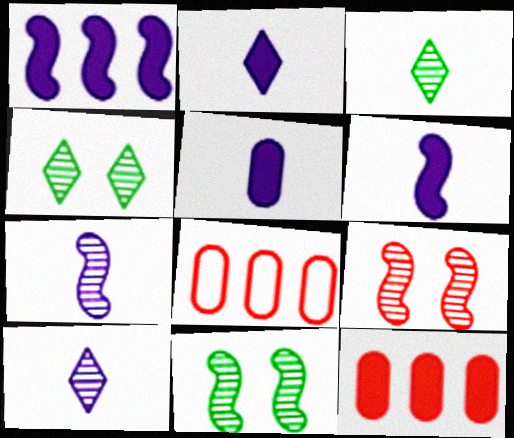[[2, 5, 6], 
[2, 8, 11], 
[4, 6, 8]]